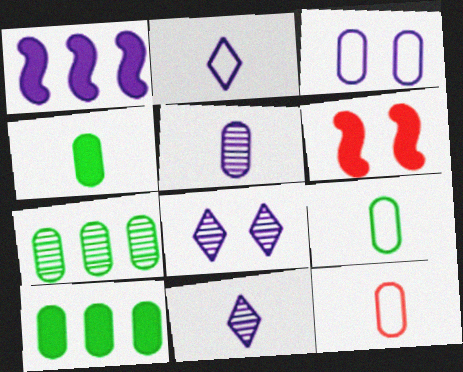[[1, 3, 11], 
[2, 6, 7], 
[4, 5, 12]]